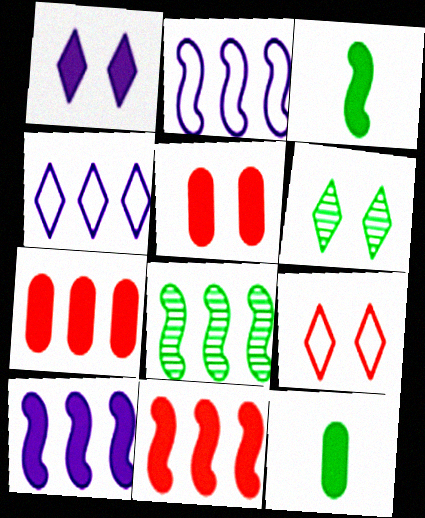[[1, 3, 7], 
[1, 6, 9], 
[1, 11, 12], 
[2, 8, 11], 
[4, 7, 8]]